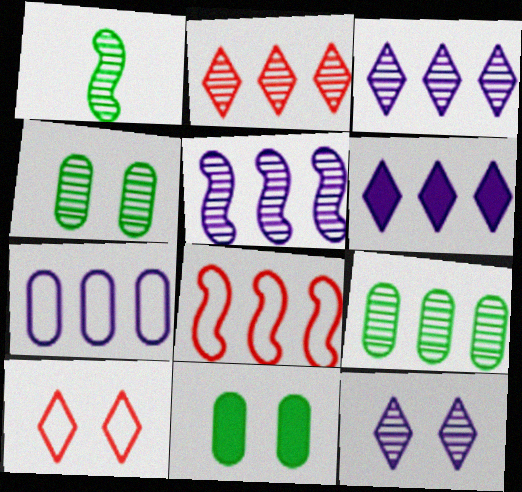[[2, 5, 9], 
[5, 6, 7], 
[6, 8, 9]]